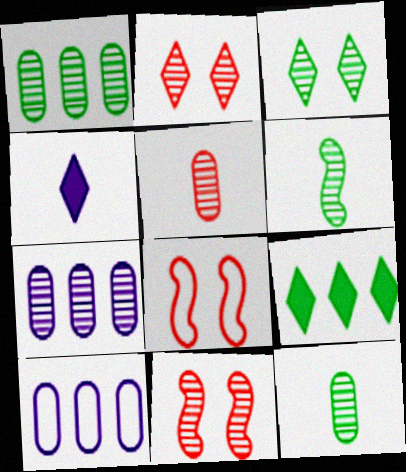[[1, 3, 6], 
[1, 4, 8], 
[2, 6, 7]]